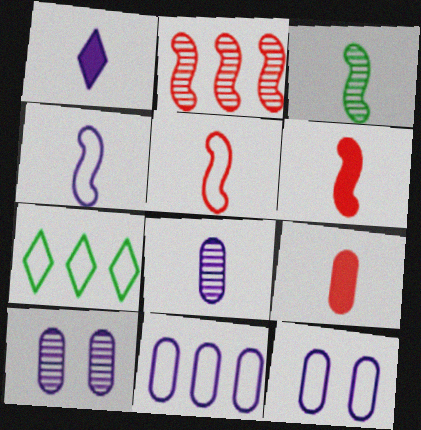[[1, 4, 8], 
[3, 4, 6], 
[5, 7, 12], 
[6, 7, 10]]